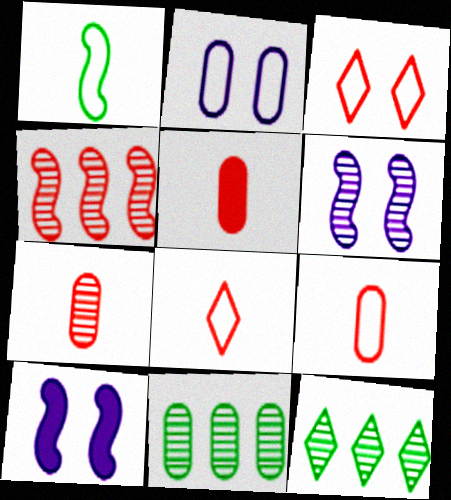[[1, 4, 10], 
[2, 5, 11], 
[3, 4, 5], 
[5, 7, 9], 
[6, 7, 12], 
[8, 10, 11], 
[9, 10, 12]]